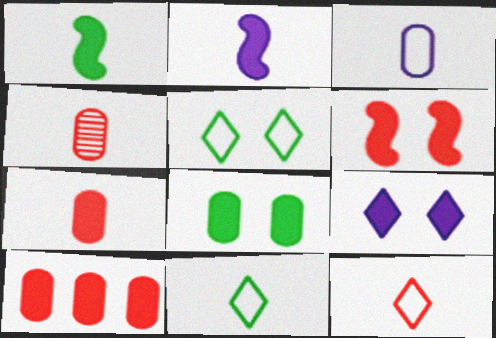[[1, 9, 10], 
[2, 4, 11], 
[6, 8, 9]]